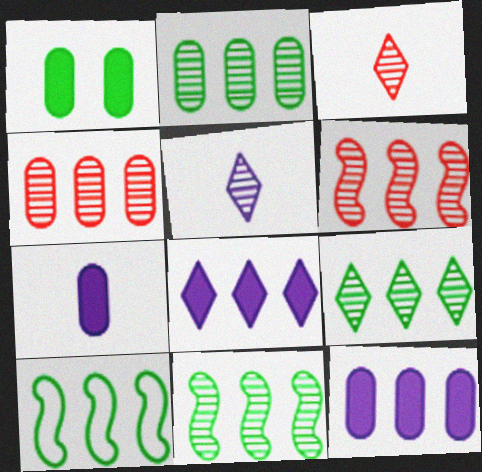[[2, 9, 11], 
[4, 8, 10]]